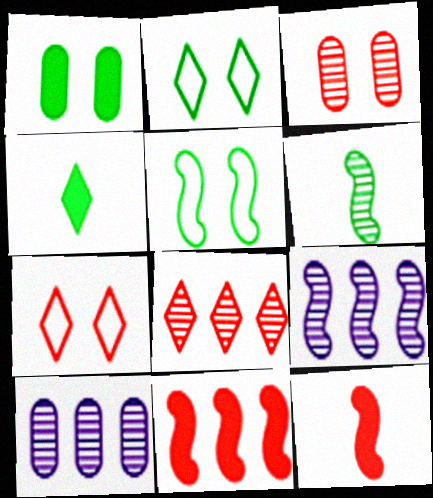[[2, 10, 12], 
[5, 9, 12]]